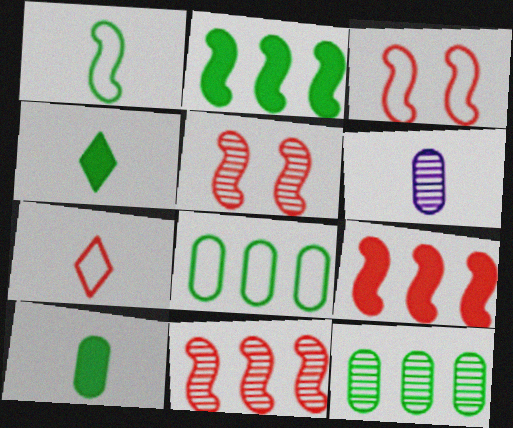[]